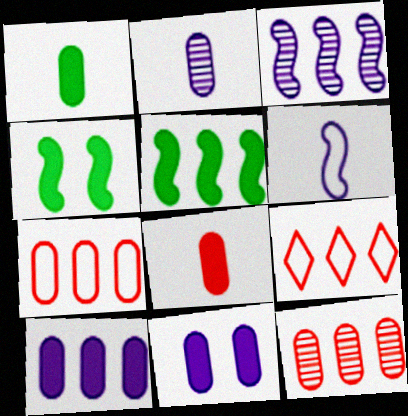[[2, 4, 9]]